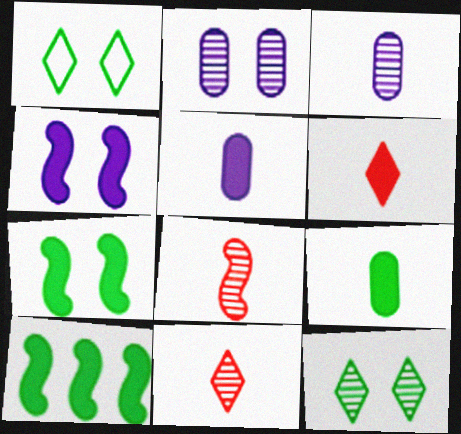[]